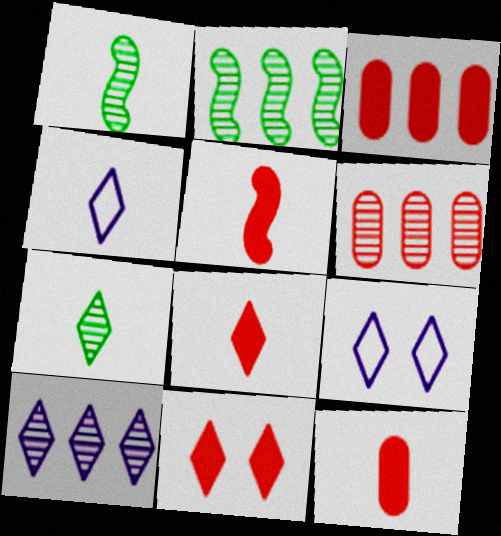[[1, 3, 9], 
[1, 4, 12], 
[2, 6, 10], 
[2, 9, 12], 
[3, 5, 11], 
[4, 7, 8], 
[5, 8, 12]]